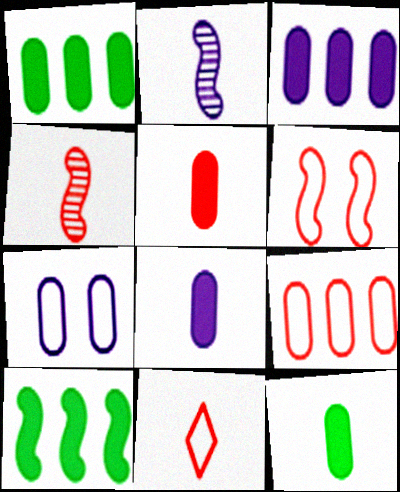[[2, 6, 10], 
[2, 11, 12], 
[4, 5, 11], 
[5, 8, 12], 
[6, 9, 11]]